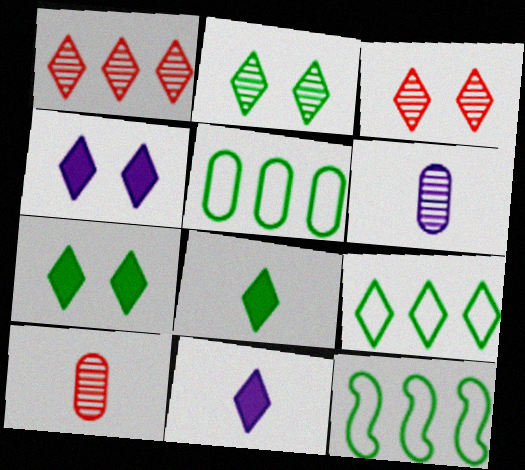[[2, 8, 9], 
[3, 9, 11], 
[4, 10, 12], 
[5, 9, 12]]